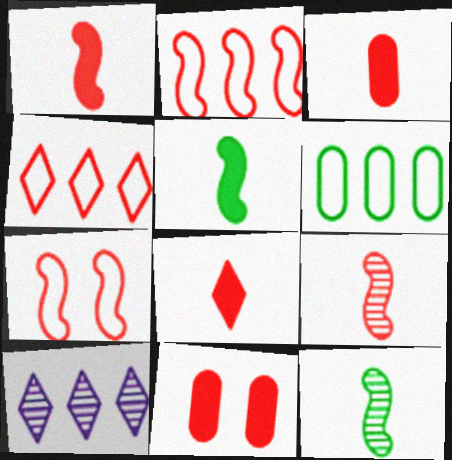[[1, 3, 8], 
[4, 9, 11]]